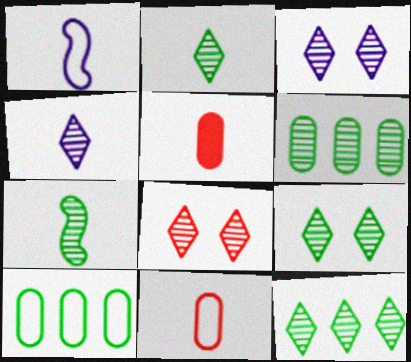[[1, 2, 5], 
[2, 9, 12], 
[3, 8, 9], 
[4, 8, 12], 
[6, 7, 9]]